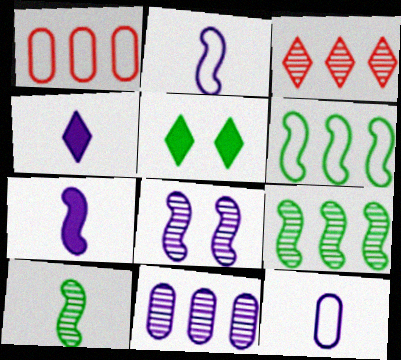[[3, 9, 11]]